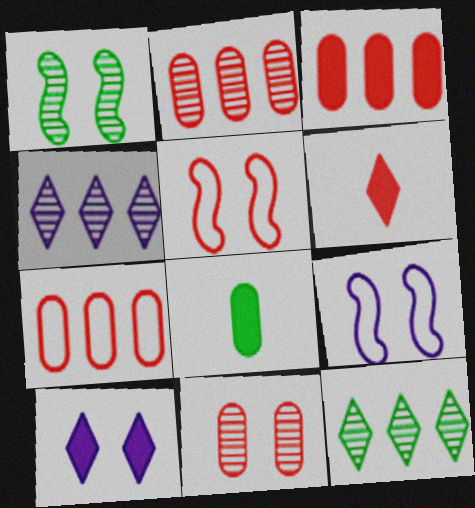[[2, 3, 7], 
[2, 5, 6], 
[4, 5, 8]]